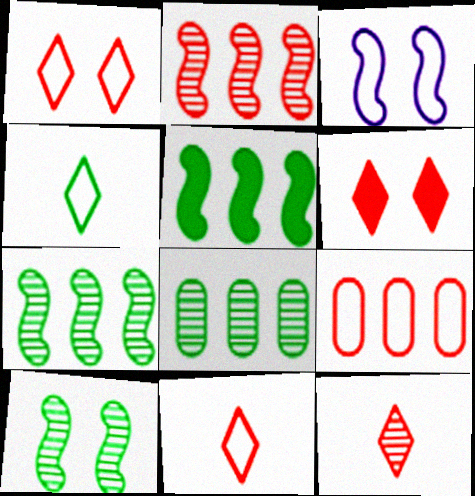[[3, 4, 9]]